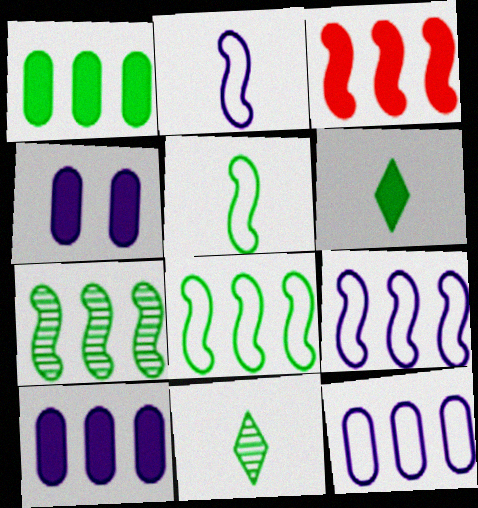[[3, 4, 6], 
[3, 7, 9]]